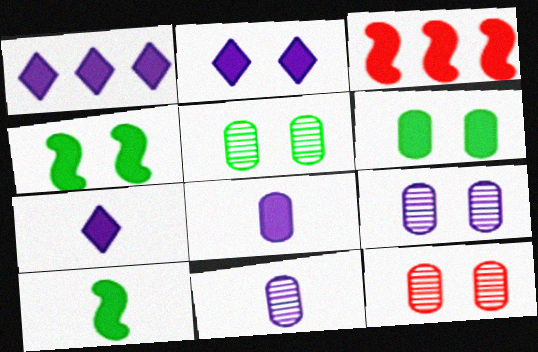[[1, 2, 7], 
[3, 6, 7], 
[5, 9, 12]]